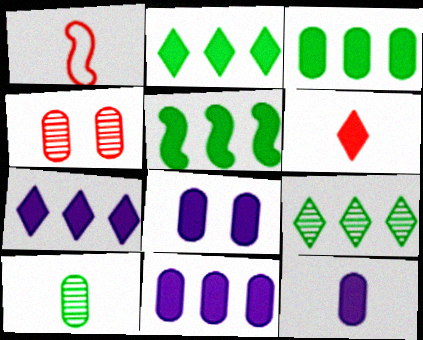[[1, 8, 9], 
[2, 3, 5], 
[5, 6, 8], 
[8, 11, 12]]